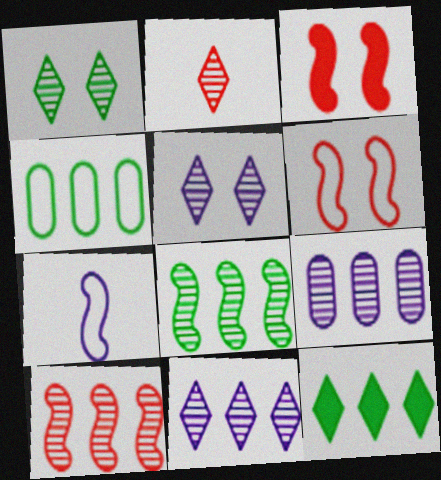[[1, 2, 11], 
[3, 7, 8], 
[4, 8, 12]]